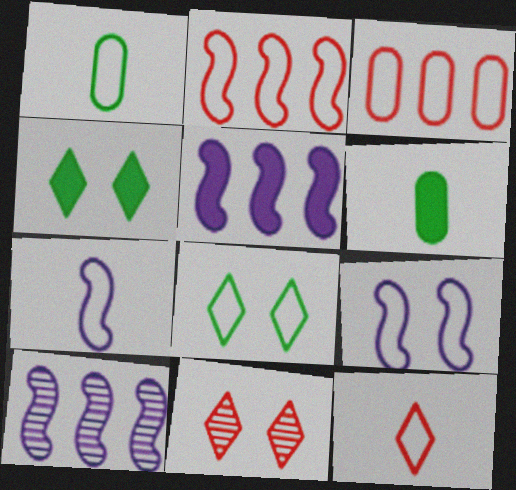[[1, 5, 11], 
[1, 7, 12], 
[3, 7, 8]]